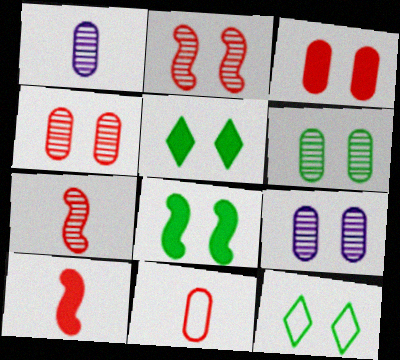[[4, 6, 9], 
[6, 8, 12]]